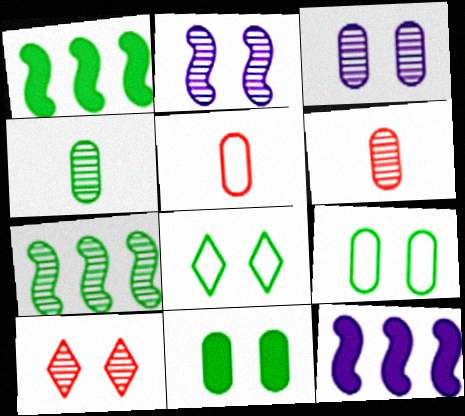[[1, 4, 8], 
[6, 8, 12]]